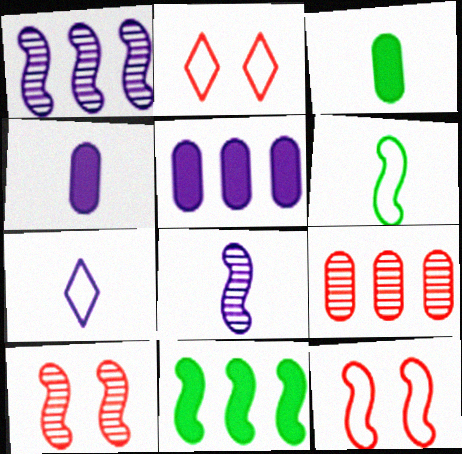[[1, 2, 3], 
[4, 7, 8], 
[8, 11, 12]]